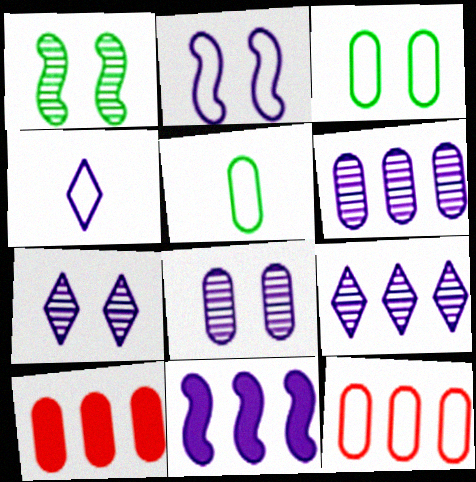[[1, 4, 10], 
[4, 8, 11], 
[5, 8, 10]]